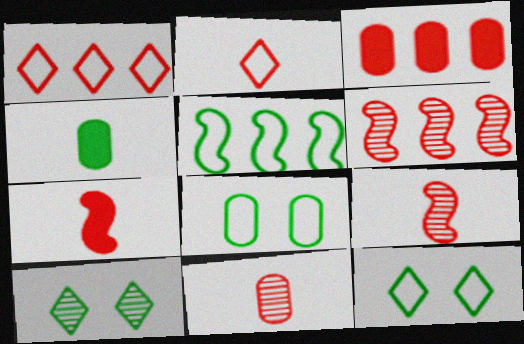[[1, 3, 6], 
[2, 7, 11], 
[4, 5, 10]]